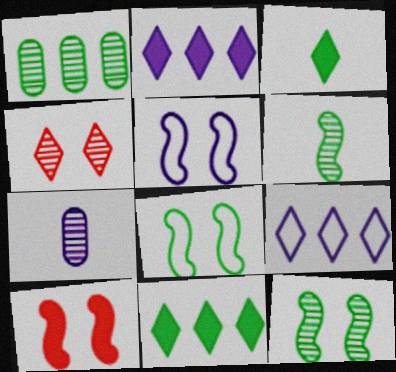[[1, 3, 8], 
[2, 5, 7], 
[3, 4, 9], 
[5, 10, 12]]